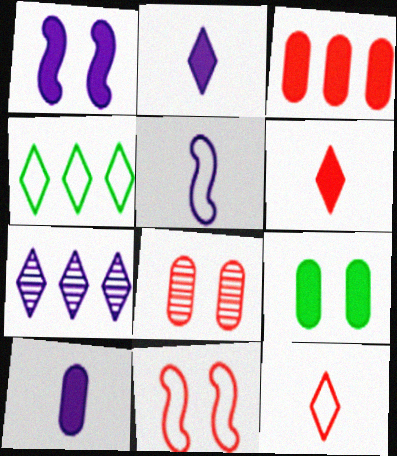[[3, 9, 10]]